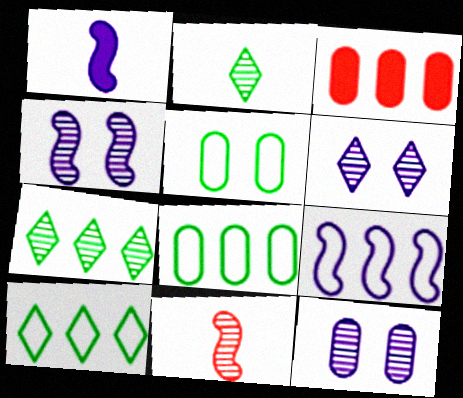[[1, 4, 9], 
[3, 7, 9], 
[4, 6, 12], 
[7, 11, 12]]